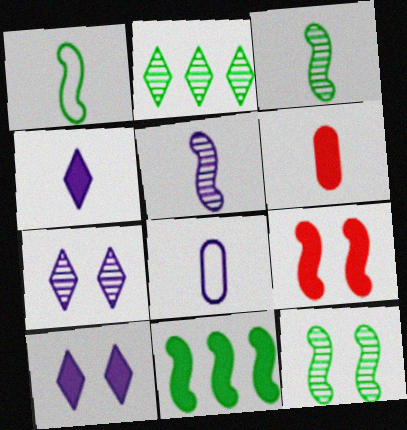[[1, 11, 12], 
[2, 8, 9], 
[4, 5, 8], 
[6, 10, 11]]